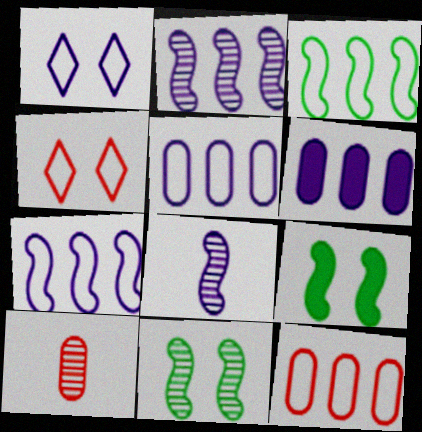[[1, 6, 8]]